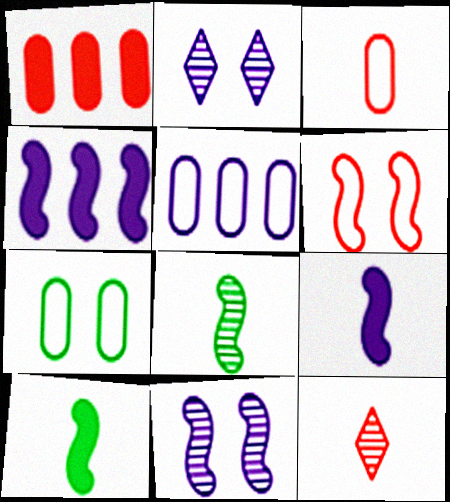[[1, 6, 12], 
[2, 5, 9], 
[3, 5, 7], 
[4, 6, 8], 
[4, 7, 12]]